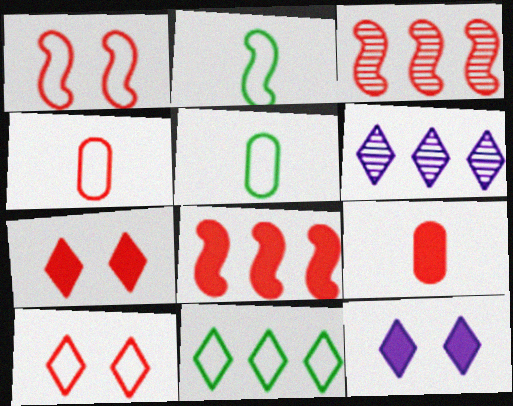[[3, 4, 7], 
[3, 5, 12], 
[3, 9, 10], 
[7, 8, 9]]